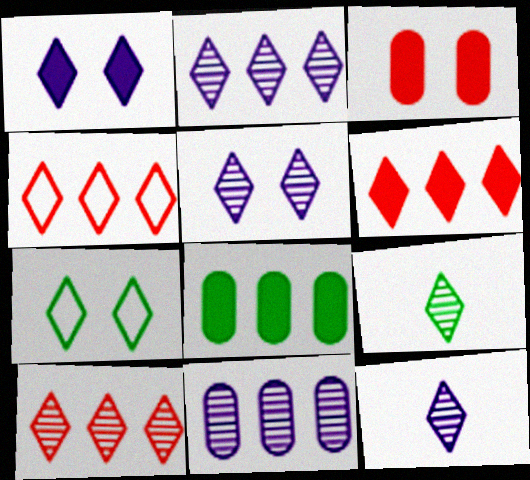[[1, 4, 9], 
[2, 5, 12], 
[4, 6, 10], 
[5, 9, 10], 
[6, 7, 12]]